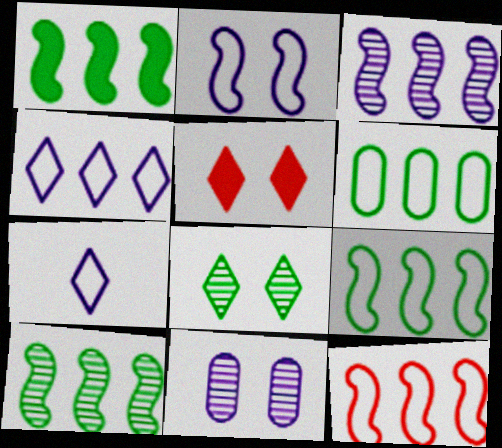[[1, 3, 12], 
[1, 9, 10], 
[4, 6, 12]]